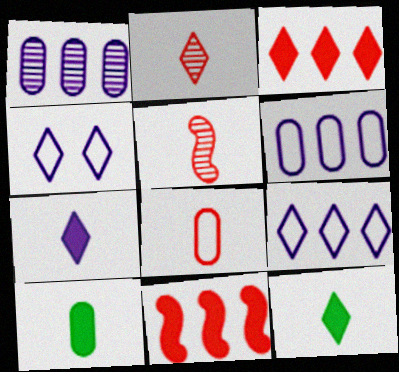[]